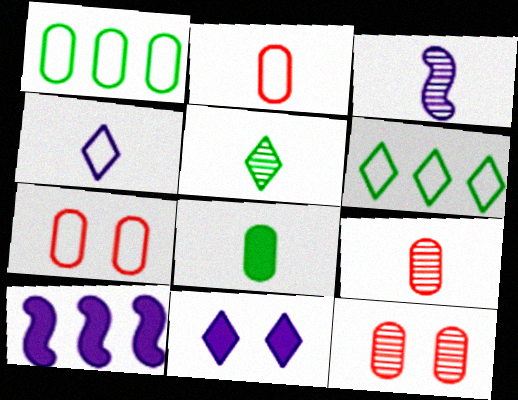[[3, 5, 9], 
[5, 7, 10]]